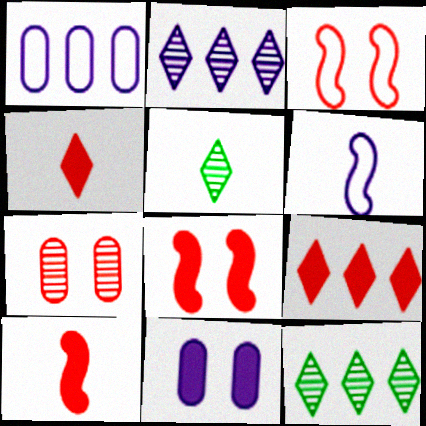[[1, 5, 8], 
[2, 6, 11]]